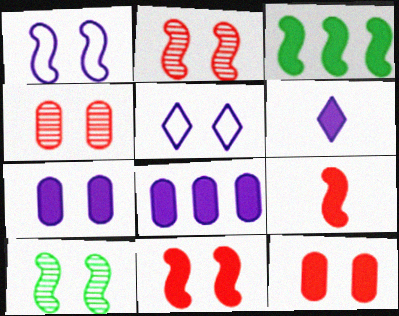[[1, 10, 11], 
[3, 6, 12], 
[5, 10, 12]]